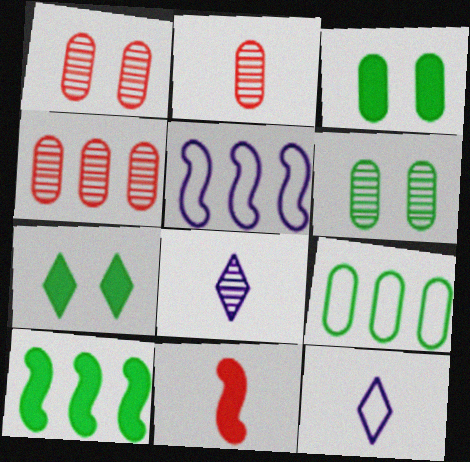[[1, 2, 4], 
[1, 10, 12], 
[2, 5, 7]]